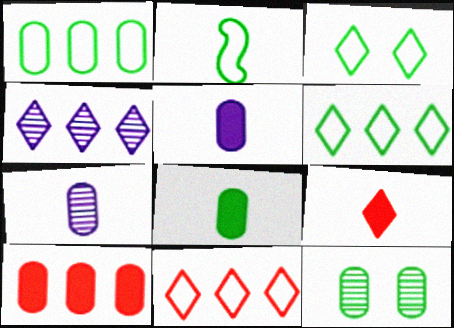[[1, 2, 3], 
[1, 8, 12], 
[2, 7, 9], 
[3, 4, 9]]